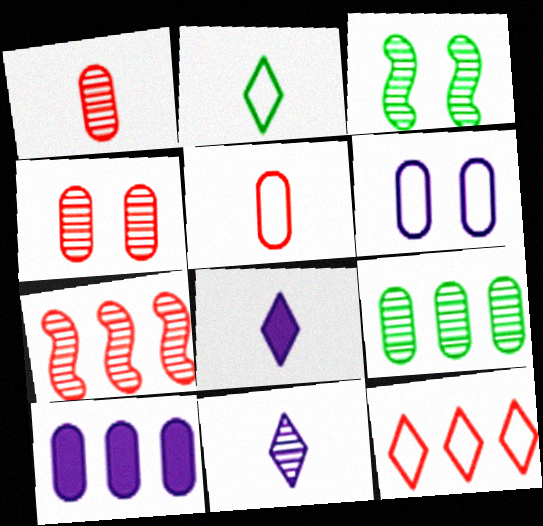[]